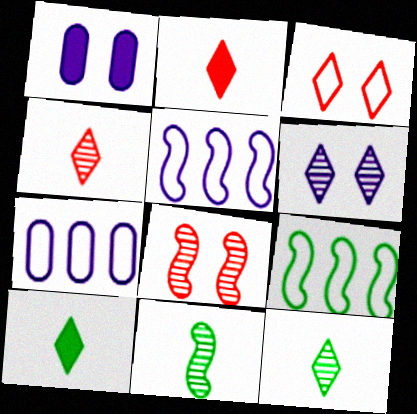[[1, 4, 9], 
[7, 8, 10]]